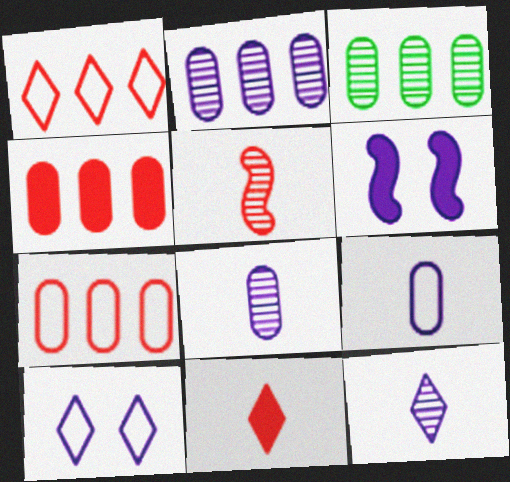[]